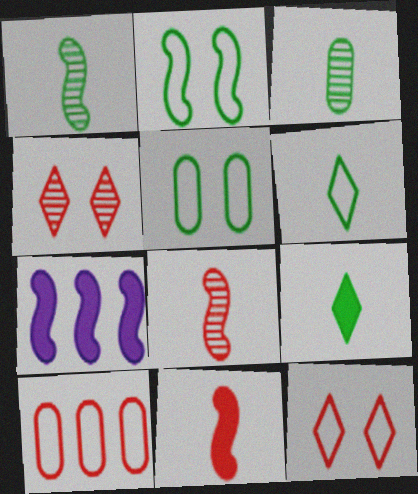[[2, 7, 8], 
[3, 7, 12], 
[4, 10, 11]]